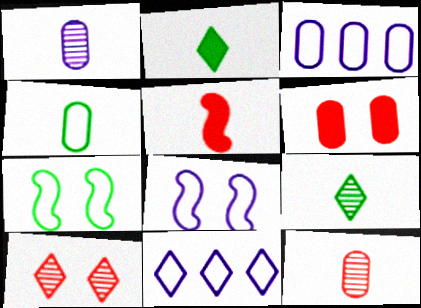[[2, 10, 11]]